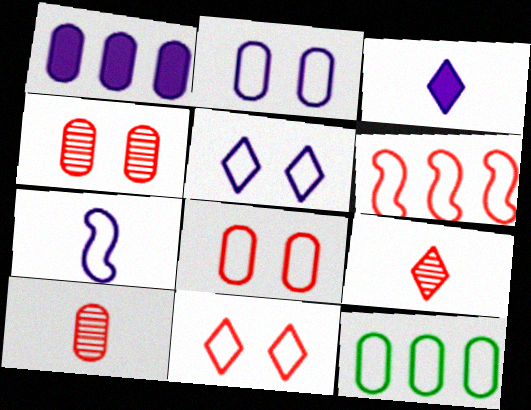[[7, 11, 12]]